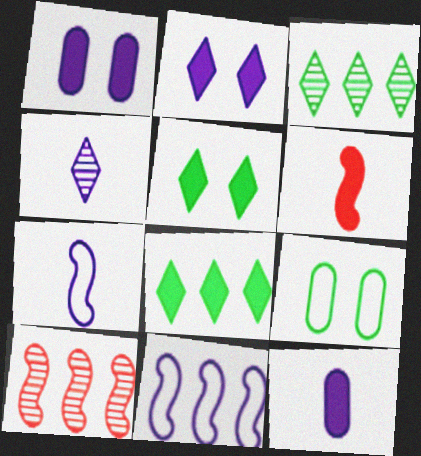[[1, 4, 11], 
[1, 6, 8], 
[4, 7, 12]]